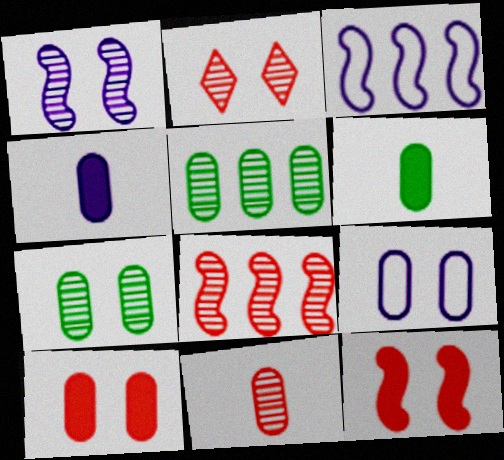[[1, 2, 7], 
[2, 3, 6], 
[2, 8, 11], 
[7, 9, 10]]